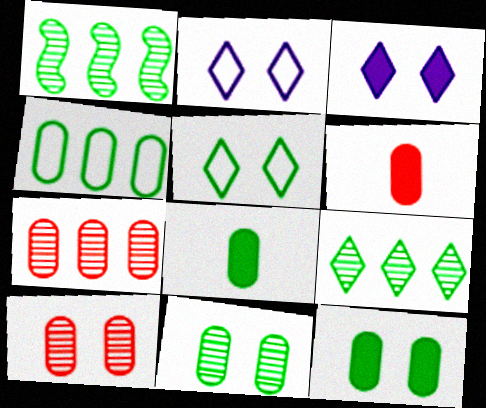[[1, 2, 6], 
[1, 5, 8], 
[4, 8, 11]]